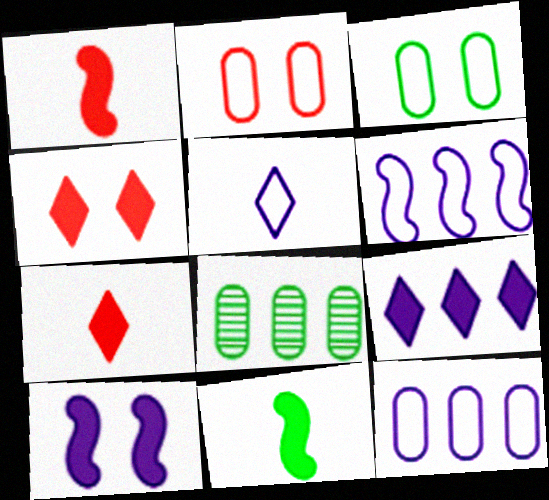[]